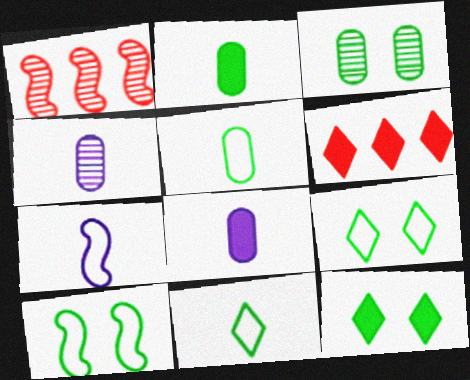[[1, 8, 9], 
[3, 6, 7], 
[3, 10, 12], 
[4, 6, 10]]